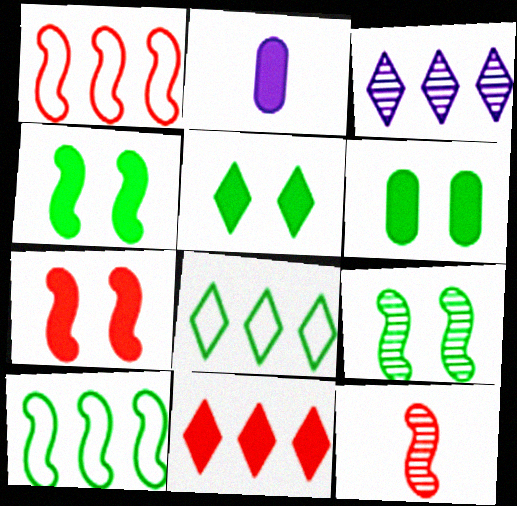[[1, 7, 12], 
[2, 4, 11], 
[3, 8, 11], 
[4, 5, 6]]